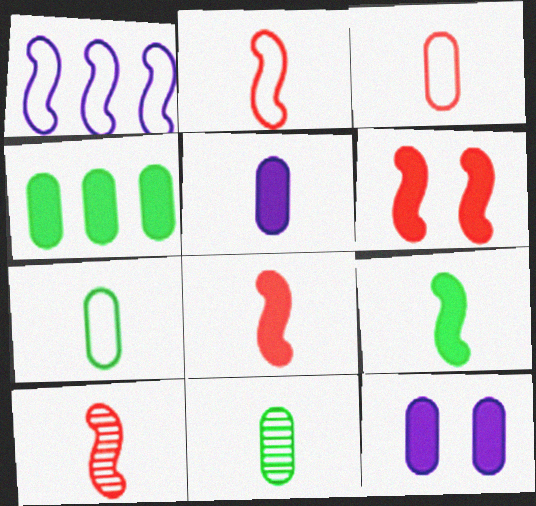[[2, 8, 10], 
[3, 5, 11]]